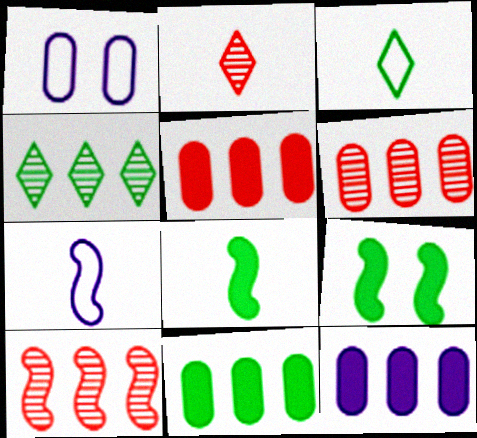[[5, 11, 12], 
[7, 9, 10]]